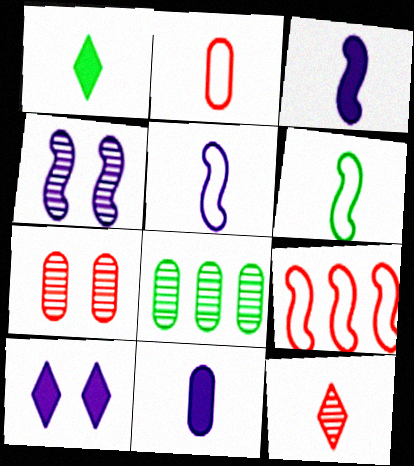[[4, 8, 12], 
[6, 11, 12]]